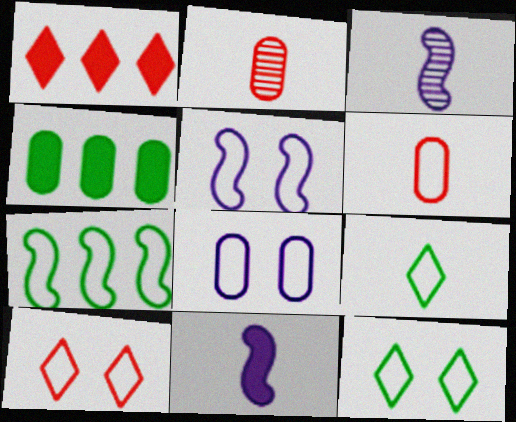[[2, 4, 8], 
[2, 9, 11], 
[3, 4, 10]]